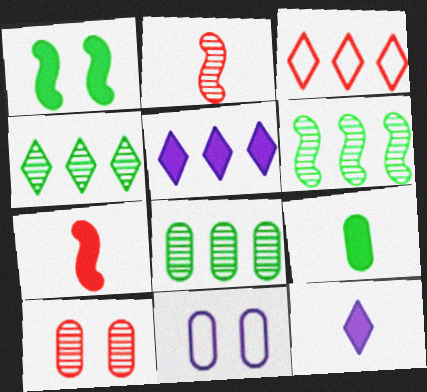[[3, 4, 5], 
[3, 7, 10], 
[4, 6, 8], 
[4, 7, 11], 
[7, 9, 12]]